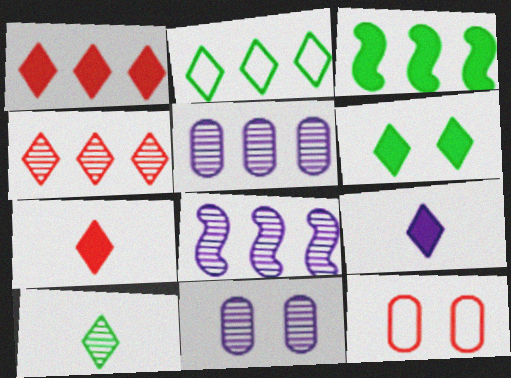[[1, 6, 9], 
[2, 6, 10]]